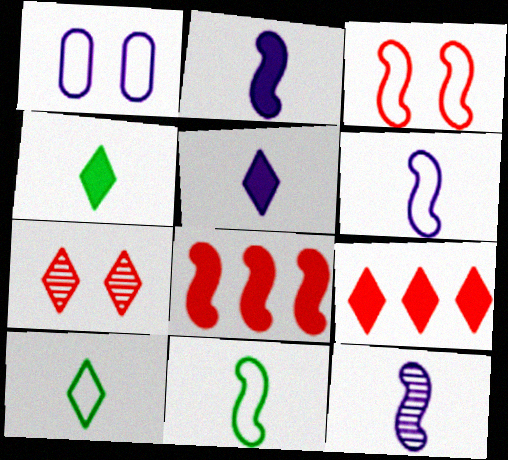[[2, 6, 12]]